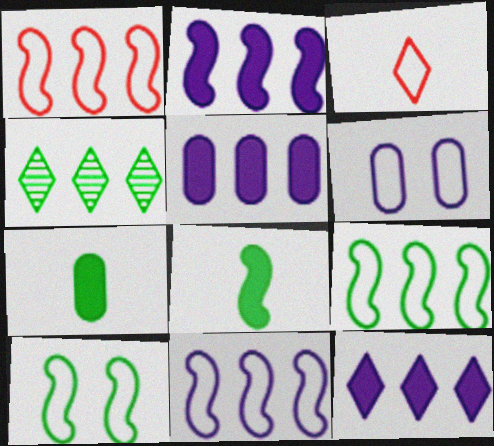[[1, 4, 5], 
[1, 9, 11], 
[2, 5, 12], 
[3, 6, 9], 
[4, 7, 10]]